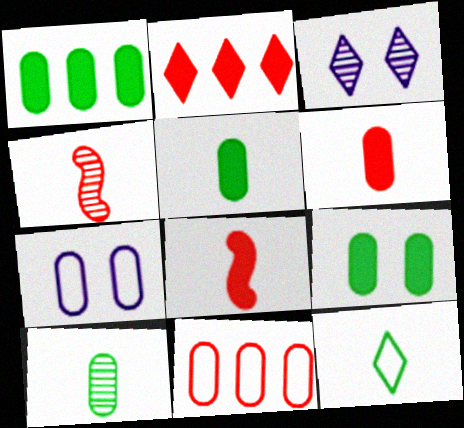[[1, 5, 9], 
[2, 3, 12]]